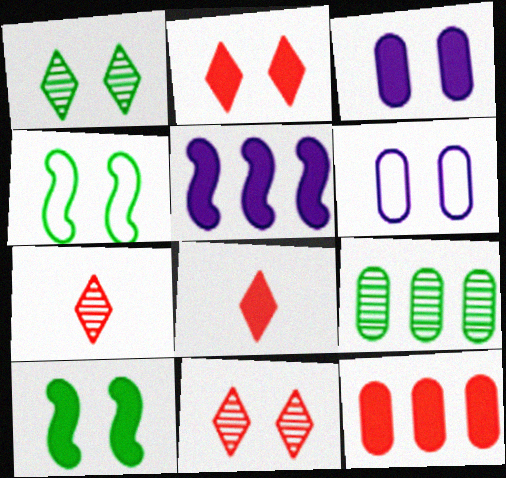[[2, 3, 10], 
[3, 4, 11], 
[6, 10, 11]]